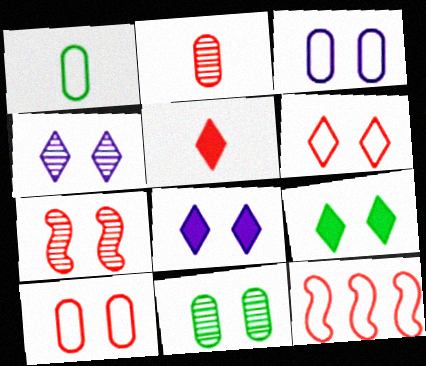[[3, 7, 9], 
[4, 6, 9], 
[4, 7, 11]]